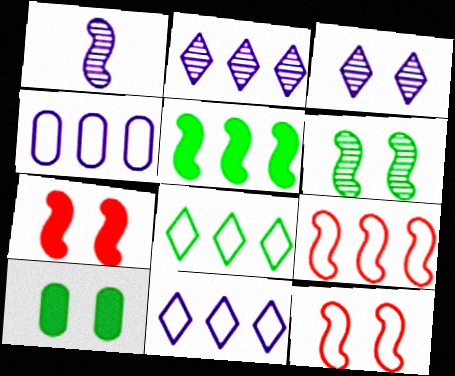[[1, 5, 12], 
[3, 10, 12], 
[4, 8, 9]]